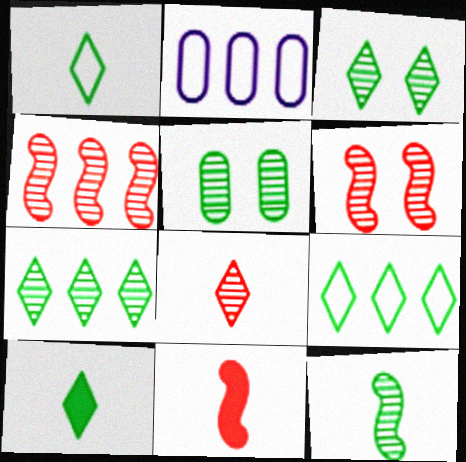[[2, 3, 11], 
[2, 6, 10], 
[3, 9, 10], 
[5, 7, 12]]